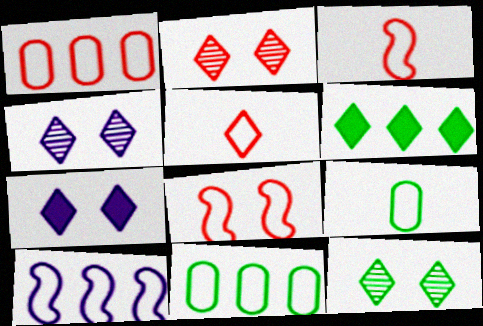[[1, 5, 8], 
[2, 4, 12], 
[4, 5, 6]]